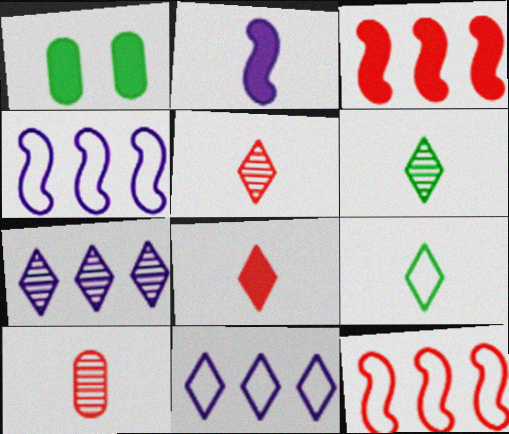[[1, 4, 5], 
[2, 9, 10]]